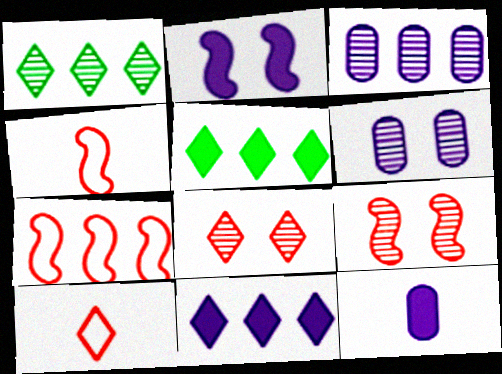[[2, 11, 12], 
[3, 5, 7], 
[4, 5, 6]]